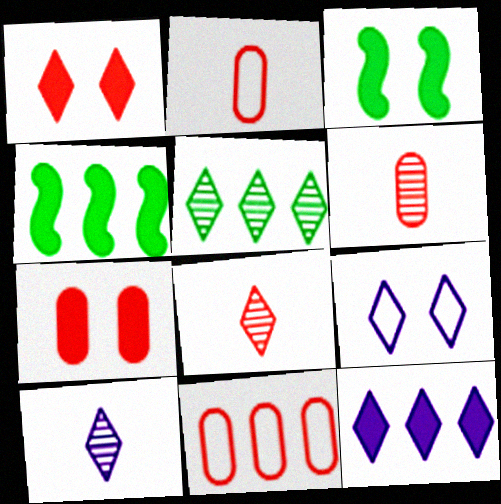[[3, 10, 11], 
[4, 6, 9], 
[6, 7, 11], 
[9, 10, 12]]